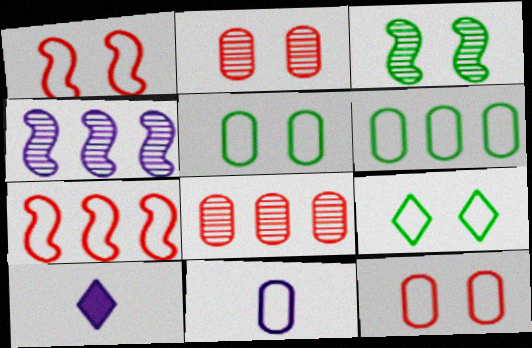[[6, 11, 12], 
[7, 9, 11]]